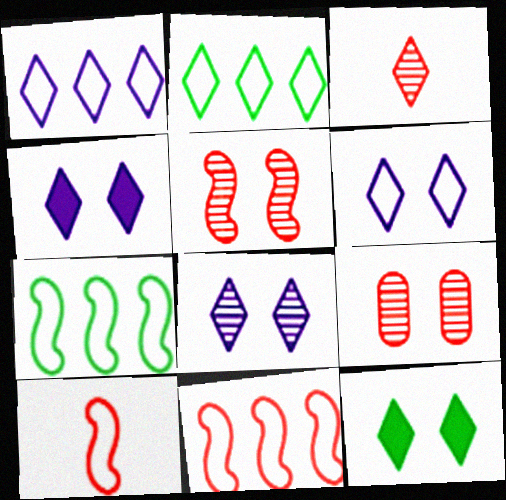[[1, 3, 12], 
[2, 3, 4], 
[4, 6, 8]]